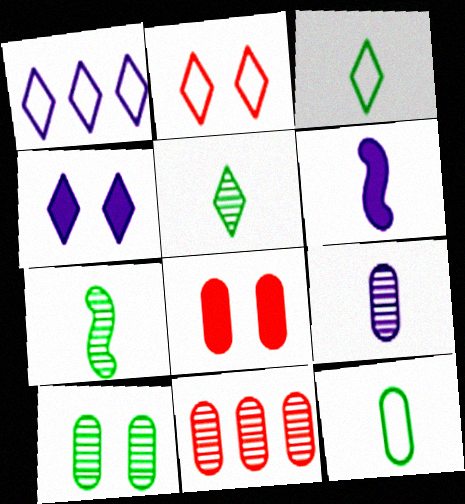[[1, 2, 3], 
[1, 7, 8], 
[9, 10, 11]]